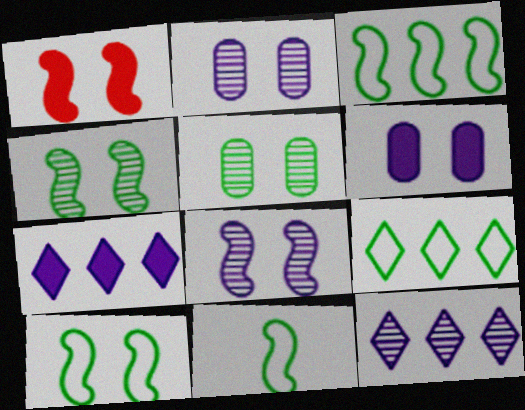[[1, 8, 10], 
[3, 10, 11]]